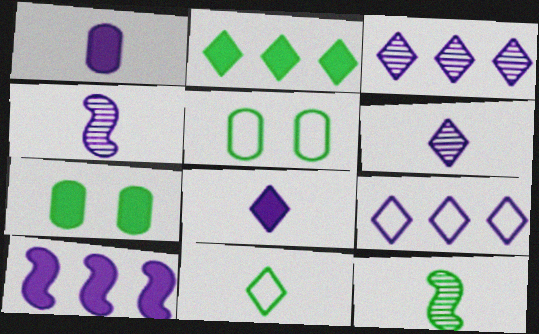[[2, 5, 12]]